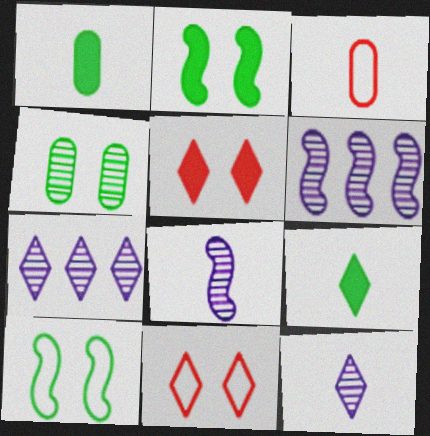[[1, 6, 11], 
[2, 3, 7], 
[3, 8, 9], 
[7, 9, 11]]